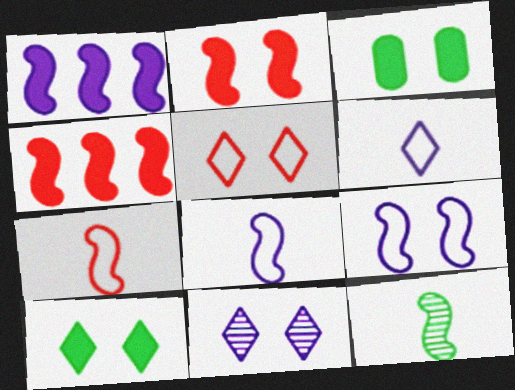[[4, 9, 12], 
[5, 10, 11]]